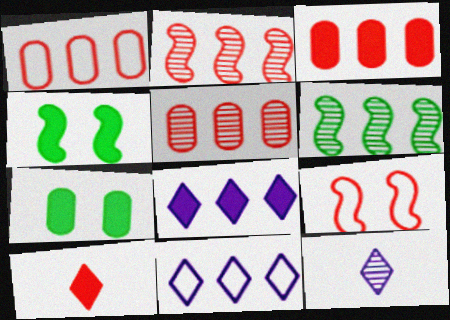[[1, 3, 5], 
[1, 4, 12], 
[1, 6, 8], 
[3, 6, 11], 
[5, 9, 10]]